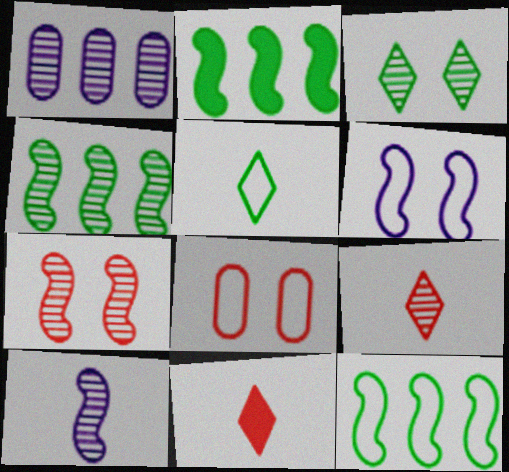[[2, 4, 12], 
[4, 7, 10]]